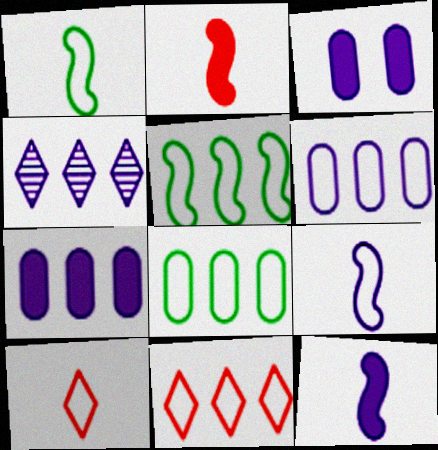[[3, 4, 9], 
[5, 6, 11]]